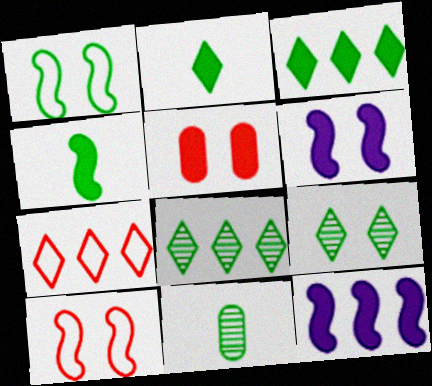[[1, 3, 11], 
[2, 5, 12], 
[6, 7, 11]]